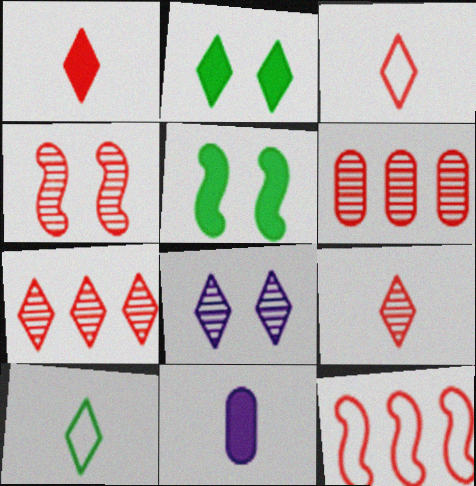[[1, 3, 9], 
[4, 6, 9]]